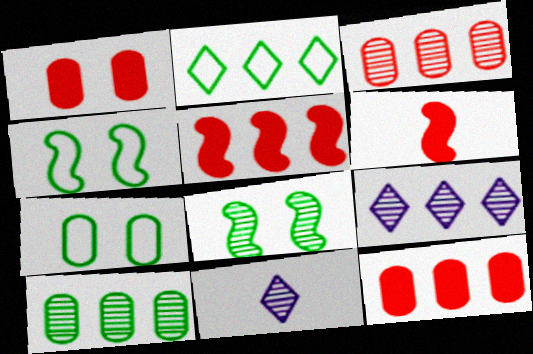[[3, 8, 11], 
[4, 11, 12], 
[5, 7, 11], 
[6, 7, 9]]